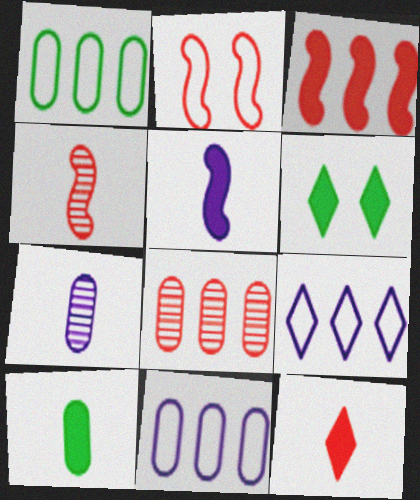[[2, 3, 4], 
[2, 8, 12], 
[4, 6, 11], 
[5, 10, 12]]